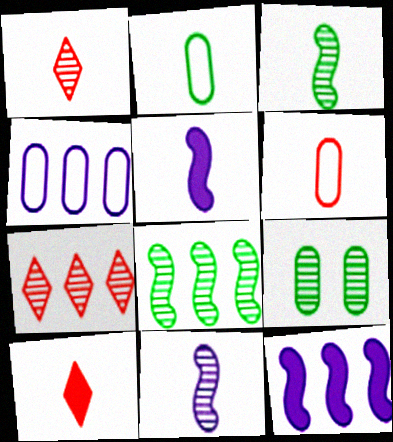[[1, 2, 5], 
[2, 10, 11], 
[7, 9, 11]]